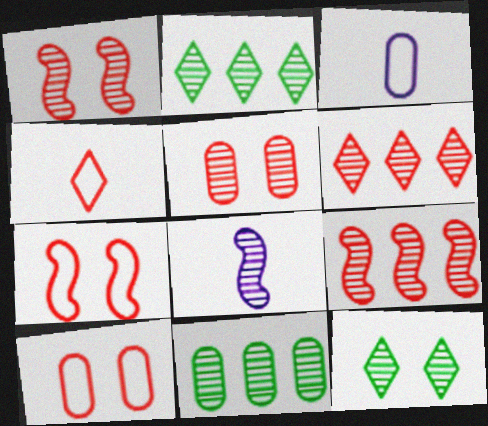[[2, 5, 8]]